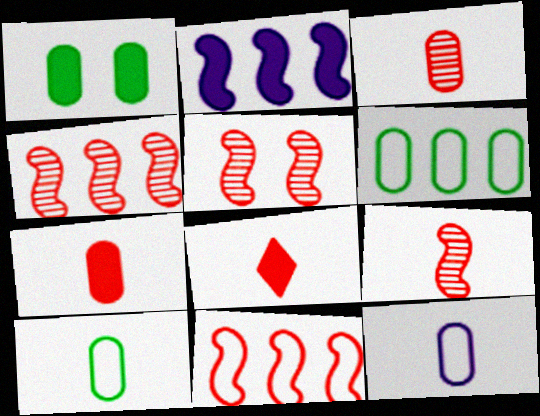[[1, 2, 8], 
[4, 5, 9]]